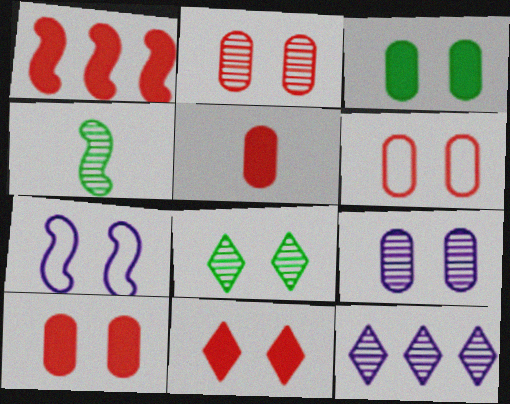[[1, 4, 7], 
[1, 5, 11], 
[2, 4, 12], 
[2, 6, 10], 
[3, 6, 9], 
[7, 8, 10]]